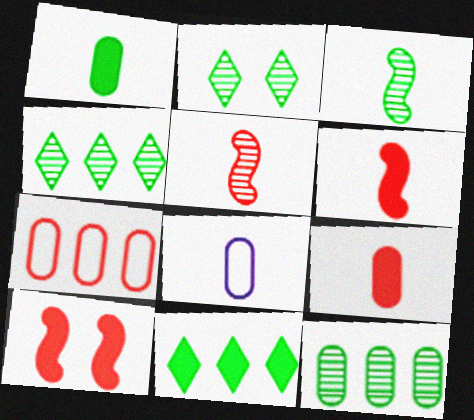[[2, 3, 12], 
[4, 8, 10]]